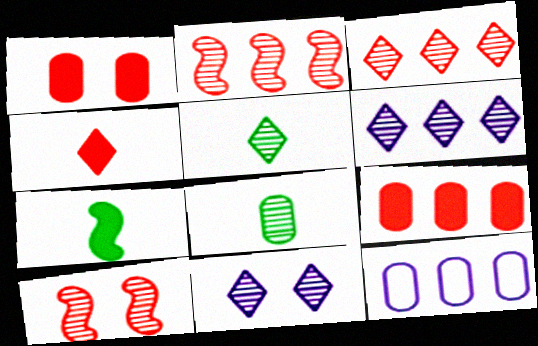[[1, 8, 12], 
[2, 8, 11], 
[3, 5, 11], 
[6, 8, 10]]